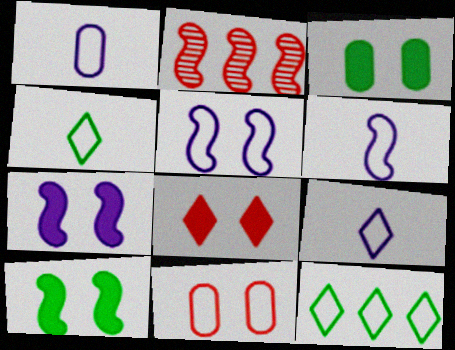[[1, 6, 9], 
[2, 3, 9], 
[2, 6, 10], 
[3, 7, 8], 
[6, 11, 12]]